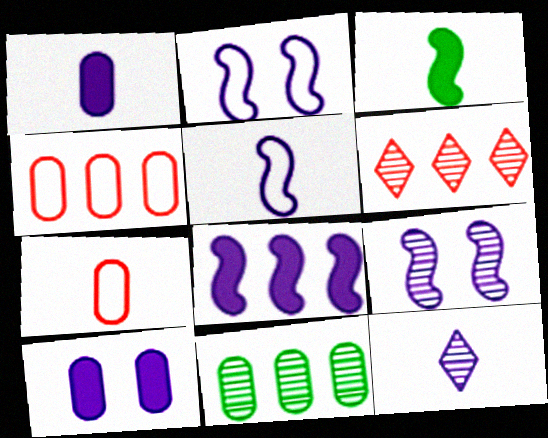[[1, 5, 12], 
[3, 7, 12], 
[5, 8, 9], 
[7, 10, 11]]